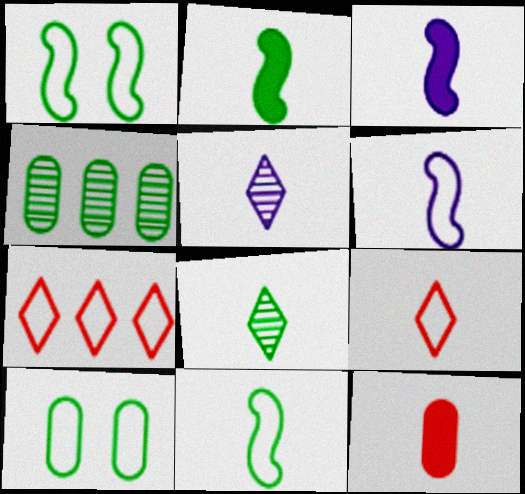[[5, 11, 12], 
[6, 7, 10], 
[6, 8, 12]]